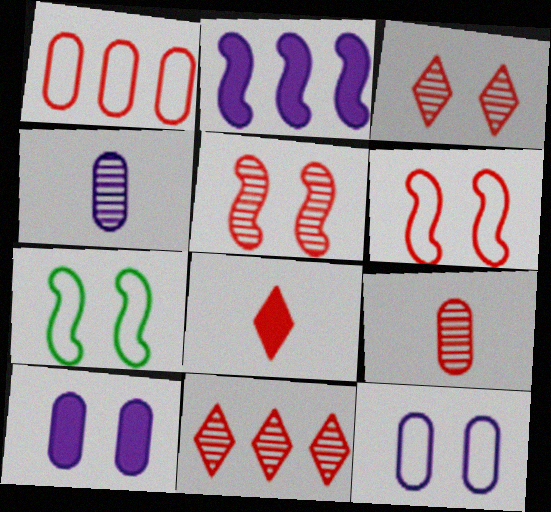[[1, 5, 8], 
[3, 7, 10], 
[5, 9, 11]]